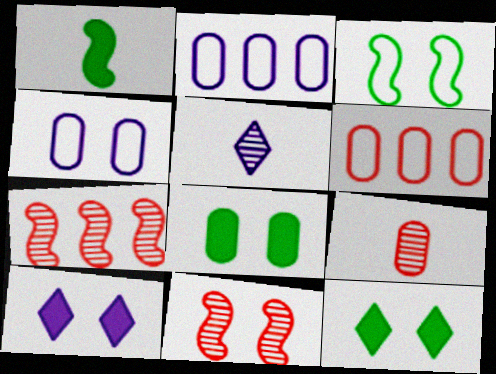[[2, 8, 9], 
[4, 11, 12]]